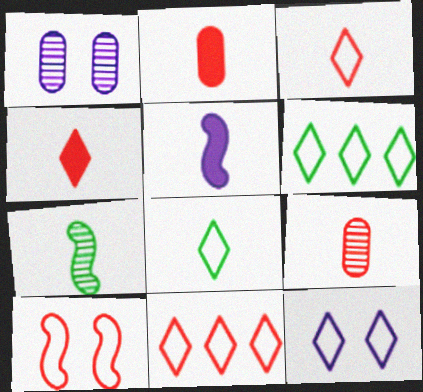[[3, 6, 12], 
[5, 8, 9], 
[8, 11, 12]]